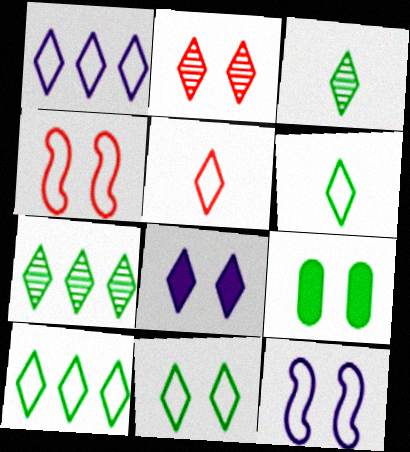[[1, 5, 11], 
[2, 8, 11], 
[2, 9, 12], 
[5, 7, 8], 
[6, 10, 11]]